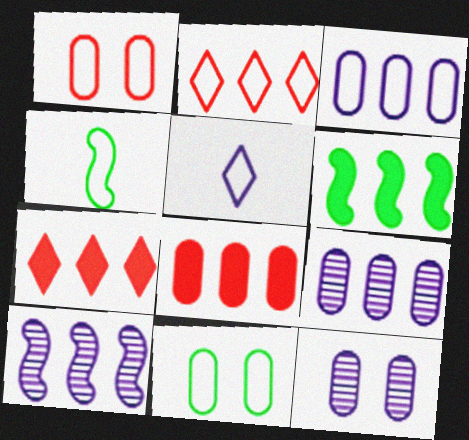[[2, 6, 9], 
[4, 7, 12]]